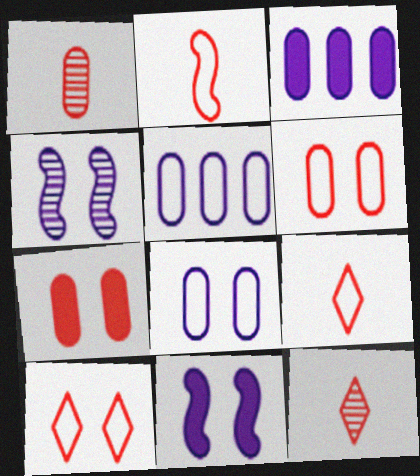[]